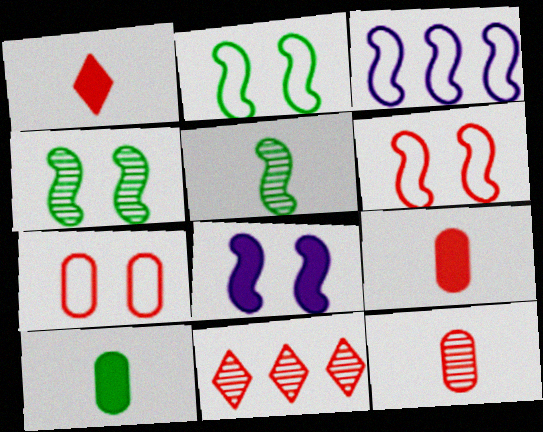[[4, 6, 8], 
[6, 9, 11]]